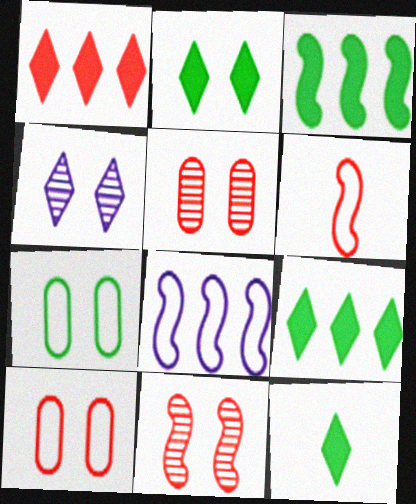[[1, 5, 6], 
[2, 9, 12], 
[5, 8, 12]]